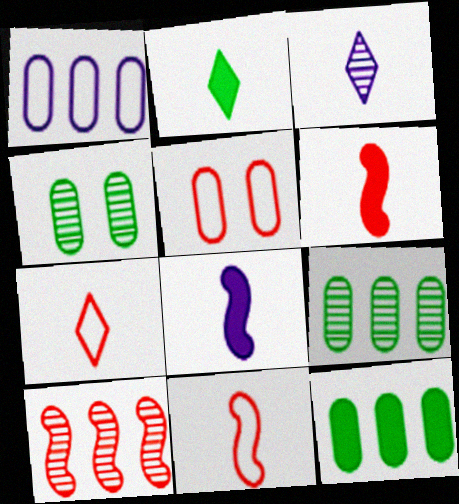[[2, 3, 7], 
[3, 4, 10]]